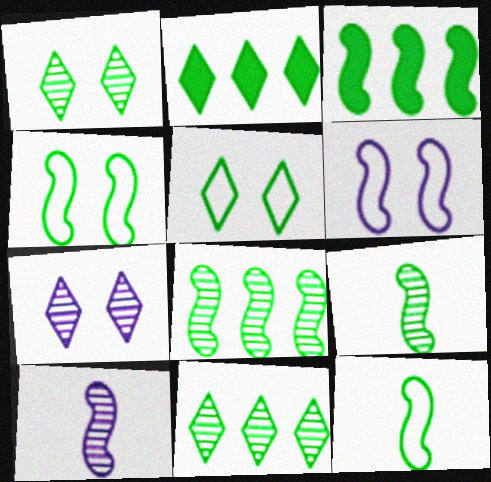[[3, 4, 9]]